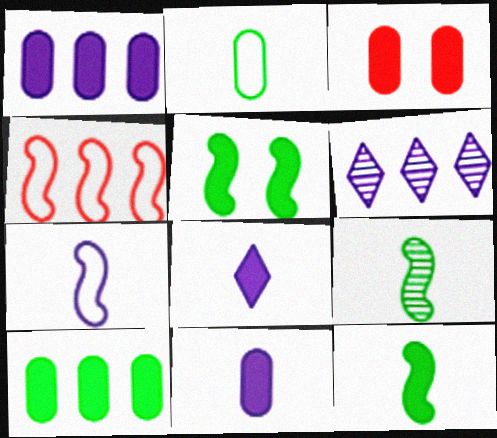[[3, 10, 11], 
[4, 6, 10]]